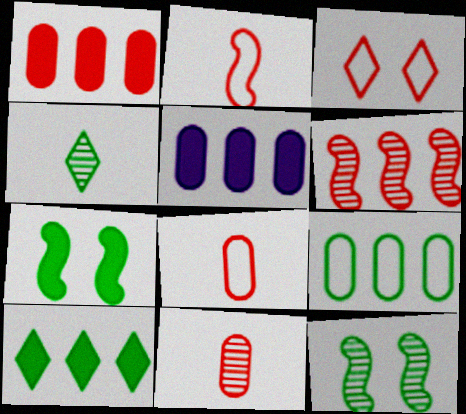[[4, 7, 9]]